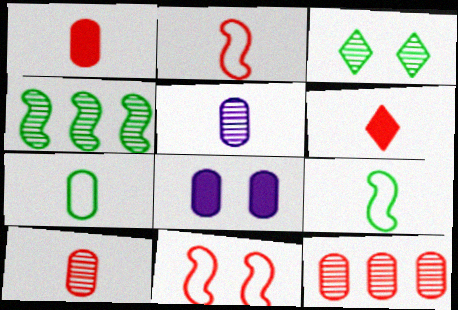[[1, 5, 7], 
[2, 6, 10], 
[3, 8, 11], 
[5, 6, 9], 
[6, 11, 12], 
[7, 8, 12]]